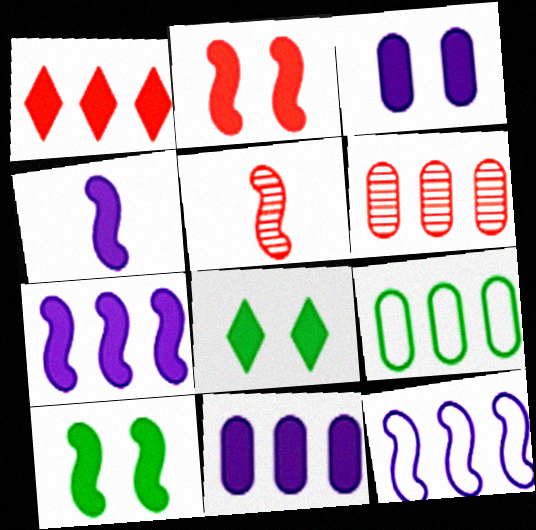[[2, 3, 8], 
[5, 10, 12], 
[6, 9, 11]]